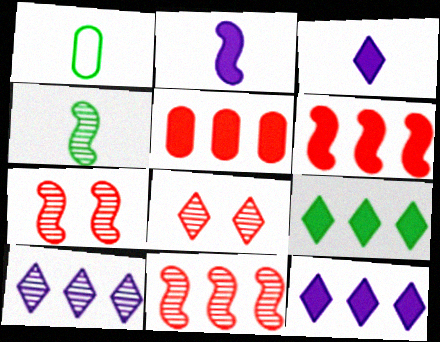[[1, 7, 12]]